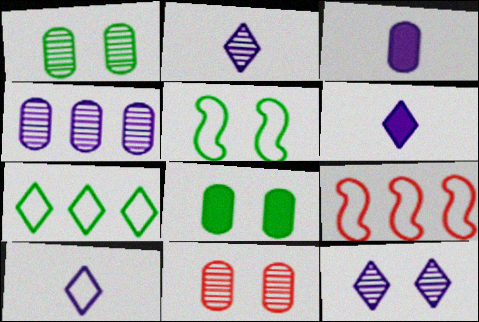[[1, 6, 9], 
[2, 6, 10], 
[2, 8, 9]]